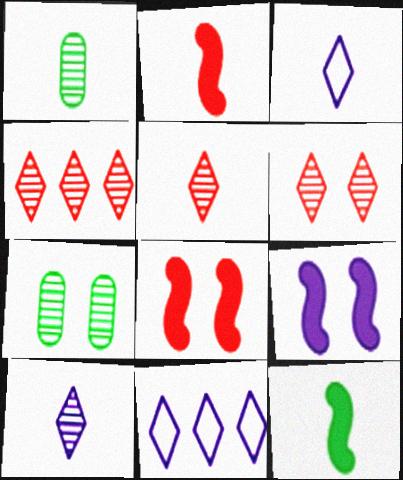[[1, 2, 3], 
[1, 8, 11], 
[2, 7, 11], 
[4, 5, 6]]